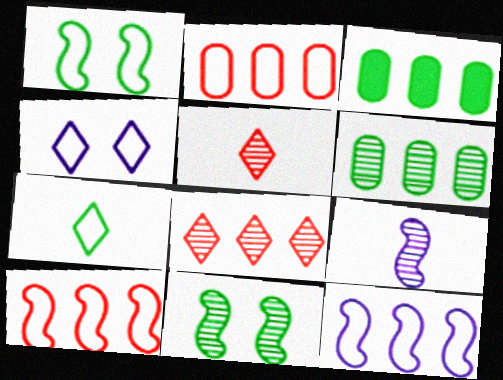[[3, 7, 11], 
[3, 8, 12]]